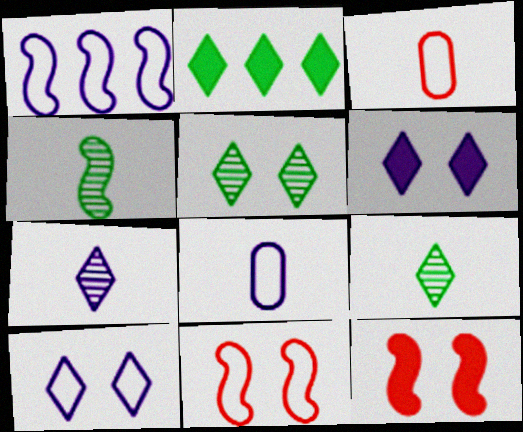[[1, 4, 12], 
[1, 8, 10]]